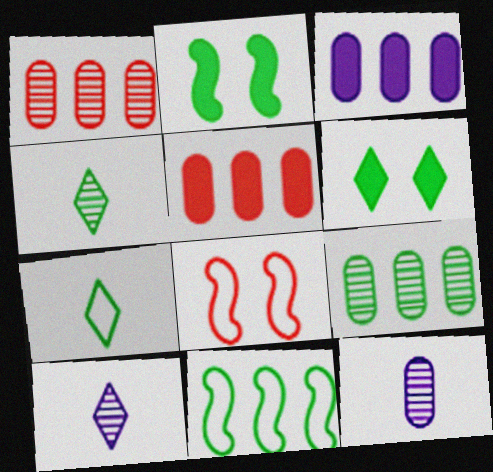[[2, 7, 9], 
[3, 4, 8]]